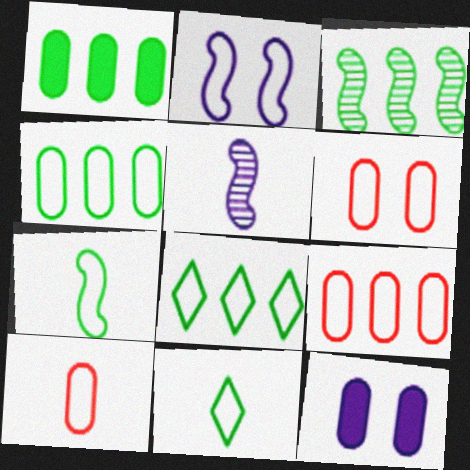[[1, 3, 8], 
[2, 8, 10], 
[2, 9, 11], 
[6, 9, 10]]